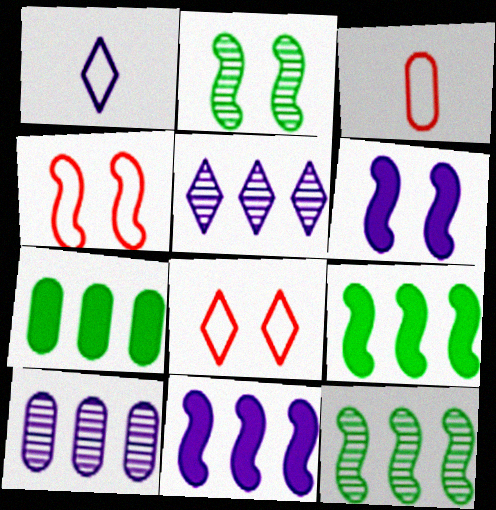[[1, 6, 10], 
[2, 4, 6]]